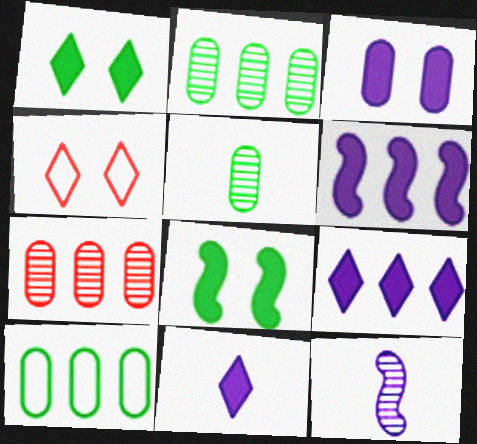[[3, 6, 11], 
[4, 5, 6]]